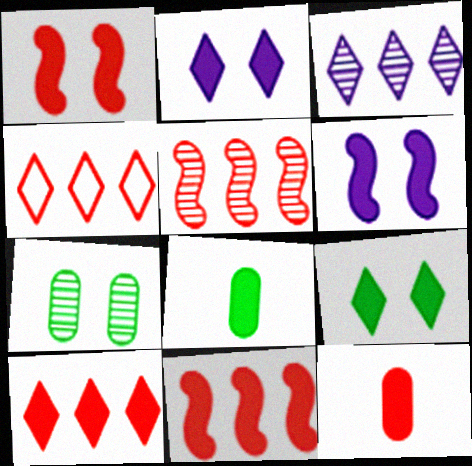[[1, 10, 12], 
[2, 8, 11], 
[6, 8, 10]]